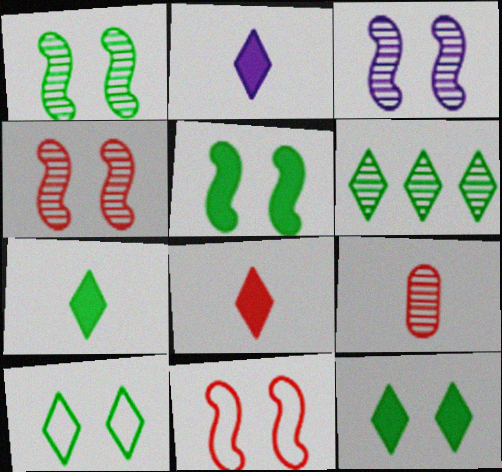[[1, 3, 4], 
[2, 7, 8], 
[3, 5, 11], 
[3, 6, 9], 
[6, 7, 10]]